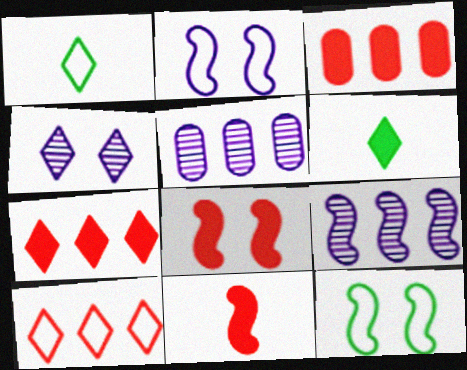[[1, 4, 7], 
[1, 5, 8], 
[4, 6, 10], 
[9, 11, 12]]